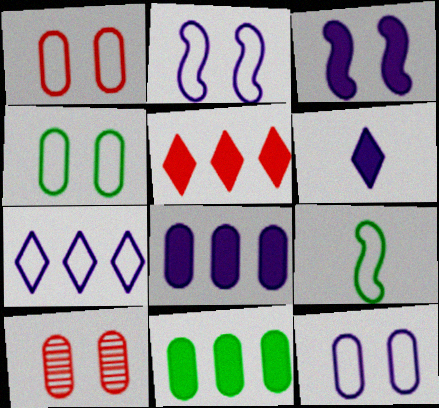[[1, 4, 12], 
[1, 7, 9], 
[3, 6, 8]]